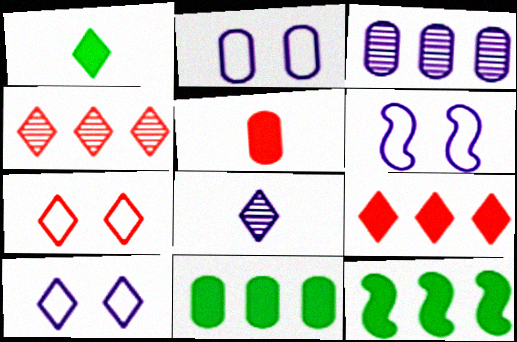[[1, 4, 10], 
[2, 6, 10]]